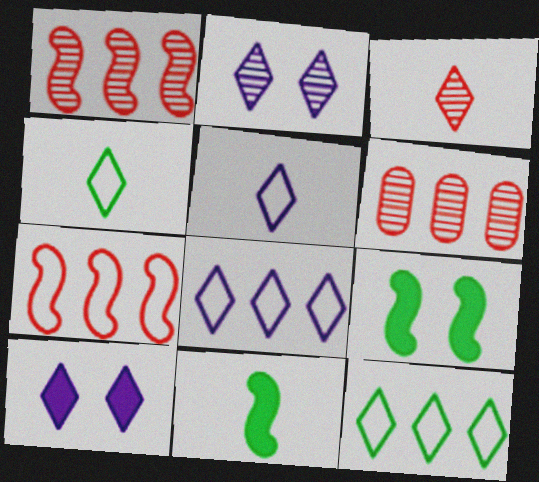[[3, 10, 12], 
[5, 6, 9]]